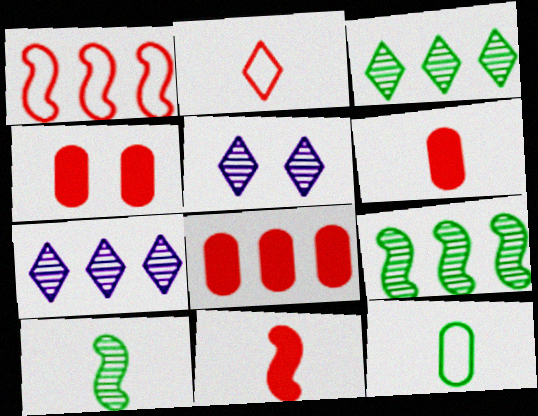[[4, 6, 8]]